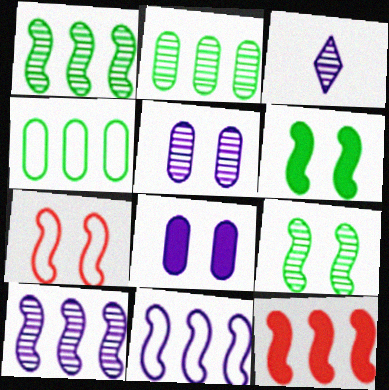[[1, 11, 12], 
[3, 5, 10], 
[3, 8, 11]]